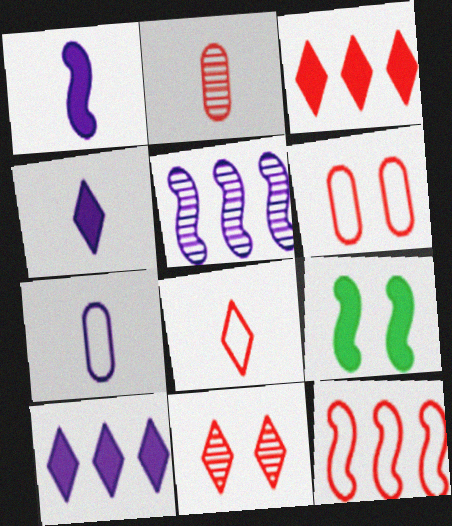[[3, 8, 11], 
[6, 8, 12]]